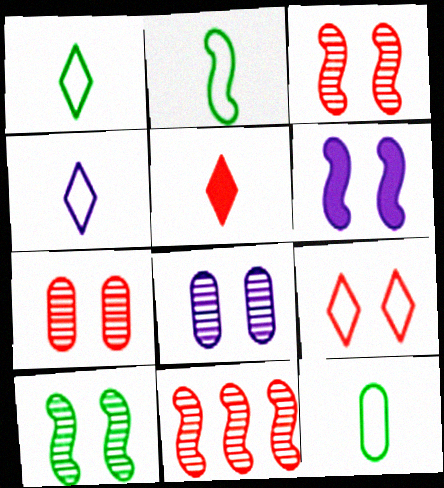[[1, 2, 12], 
[2, 6, 11]]